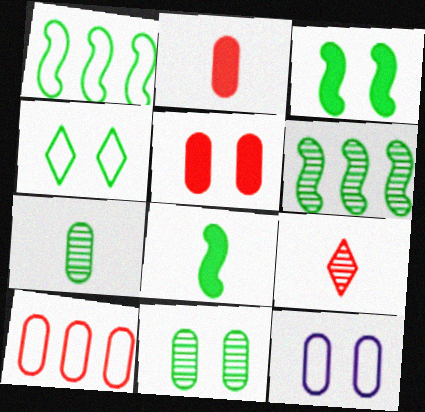[[3, 4, 11], 
[5, 11, 12]]